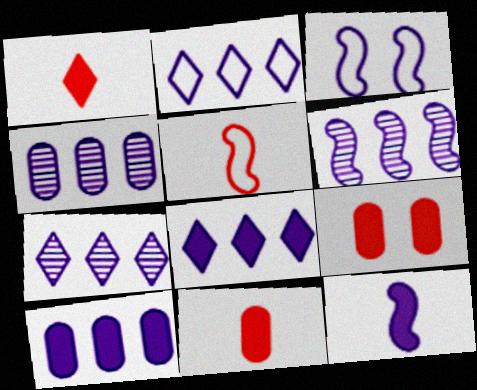[[2, 6, 10], 
[2, 7, 8], 
[3, 6, 12], 
[4, 6, 7]]